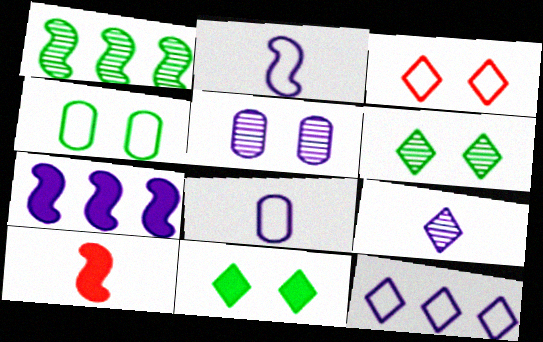[]